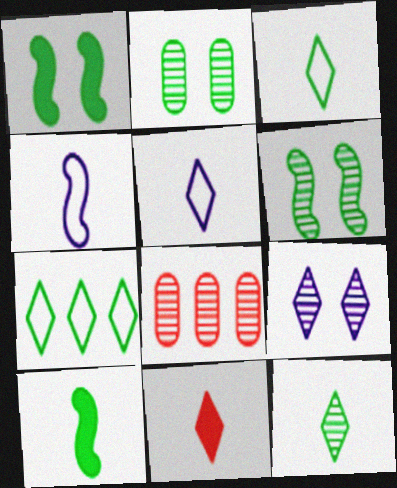[[1, 5, 8], 
[2, 7, 10], 
[5, 11, 12], 
[7, 9, 11]]